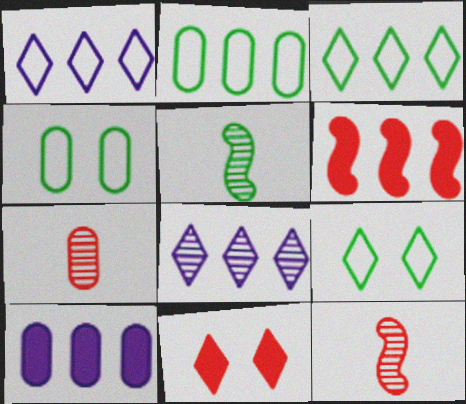[[2, 6, 8], 
[4, 7, 10], 
[9, 10, 12]]